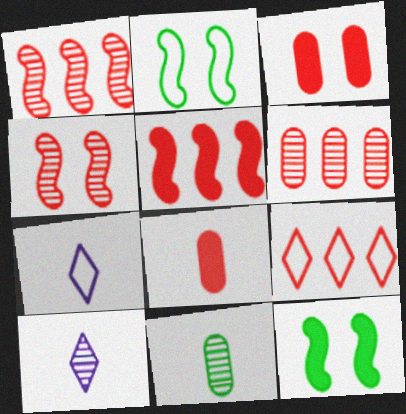[[4, 8, 9], 
[5, 6, 9], 
[6, 7, 12]]